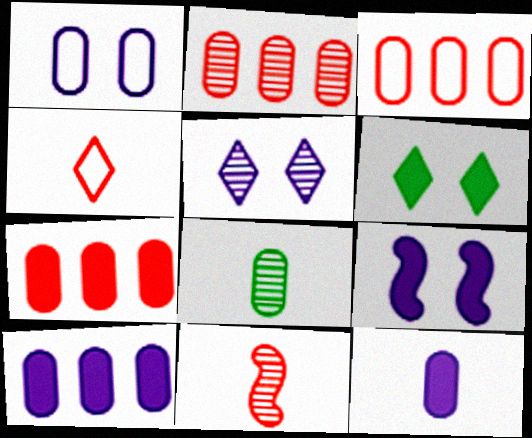[[1, 5, 9], 
[1, 7, 8], 
[2, 3, 7]]